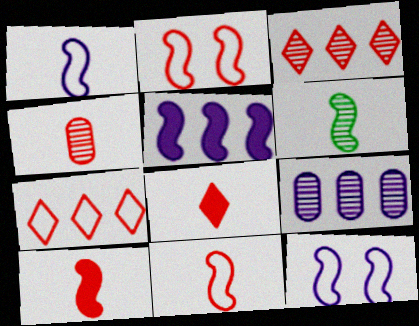[[1, 6, 10], 
[2, 5, 6], 
[4, 8, 11]]